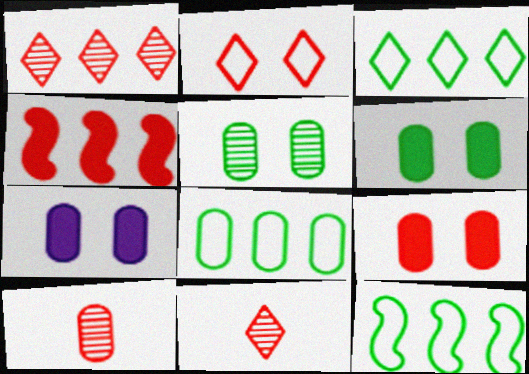[[2, 4, 10], 
[3, 8, 12], 
[6, 7, 9], 
[7, 8, 10], 
[7, 11, 12]]